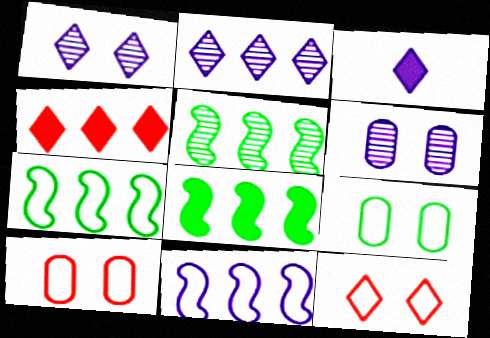[[3, 5, 10], 
[3, 6, 11], 
[5, 7, 8]]